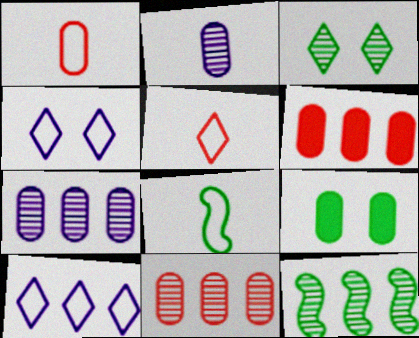[[1, 7, 9], 
[6, 10, 12]]